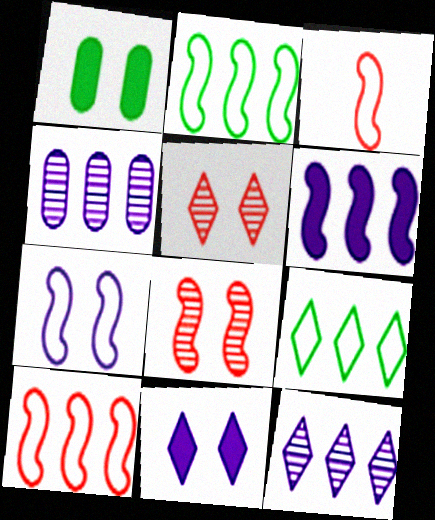[[1, 3, 12], 
[1, 5, 7], 
[2, 3, 7]]